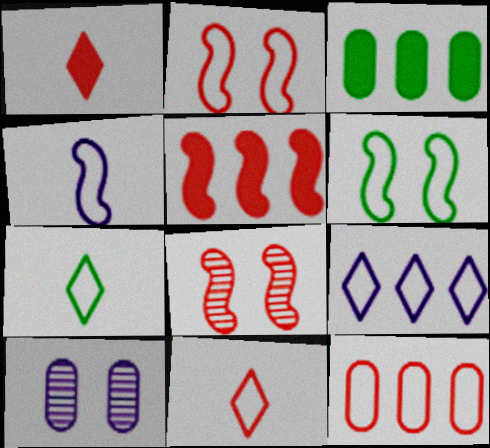[[1, 8, 12], 
[2, 11, 12], 
[5, 7, 10]]